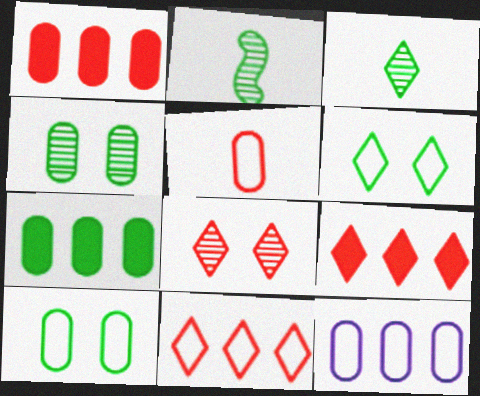[[2, 6, 7], 
[5, 10, 12]]